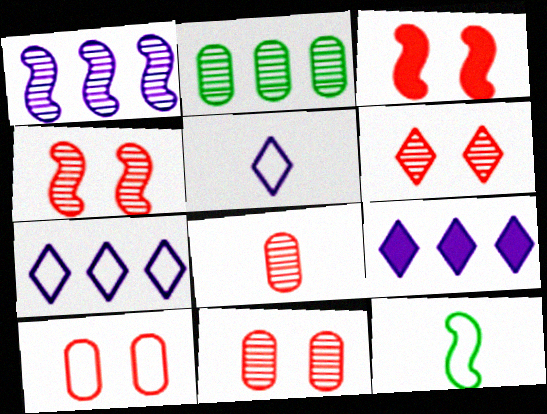[[1, 3, 12], 
[2, 3, 5], 
[3, 6, 10], 
[4, 6, 11], 
[7, 10, 12], 
[9, 11, 12]]